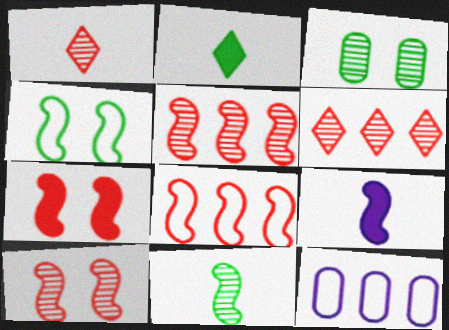[[2, 10, 12], 
[4, 5, 9]]